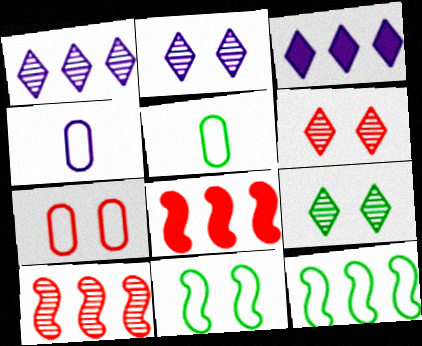[[2, 5, 8], 
[2, 6, 9], 
[4, 8, 9]]